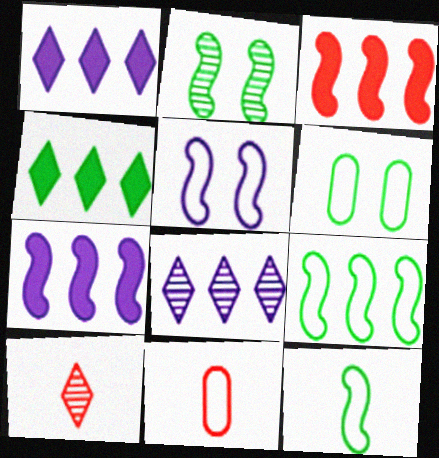[[1, 2, 11], 
[6, 7, 10]]